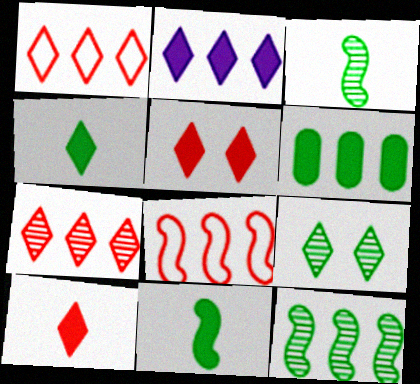[[2, 4, 5]]